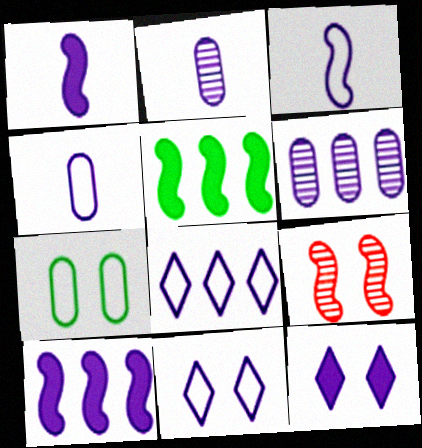[[1, 6, 11], 
[2, 10, 11], 
[3, 5, 9], 
[3, 6, 12], 
[6, 8, 10], 
[7, 9, 12]]